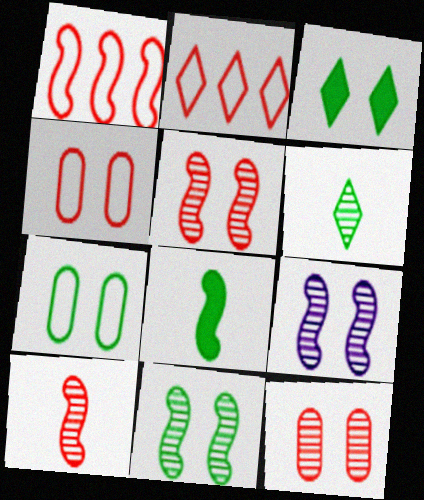[[1, 8, 9], 
[3, 4, 9], 
[3, 7, 11], 
[5, 9, 11]]